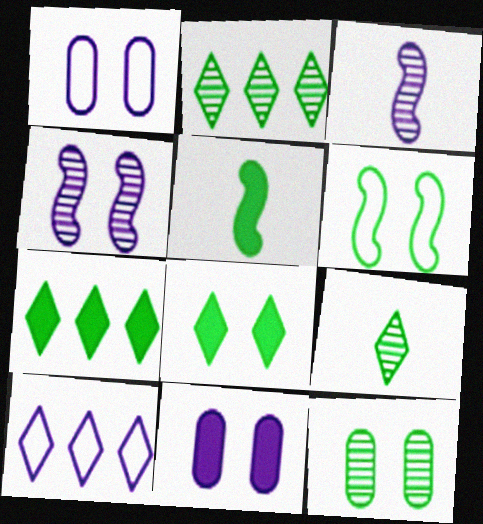[[3, 10, 11], 
[6, 8, 12]]